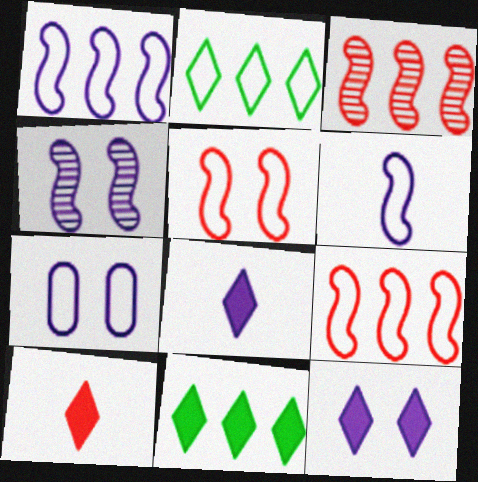[[4, 7, 12], 
[10, 11, 12]]